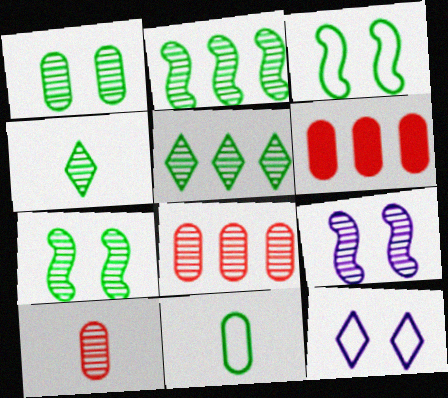[[1, 2, 4], 
[4, 8, 9], 
[5, 9, 10]]